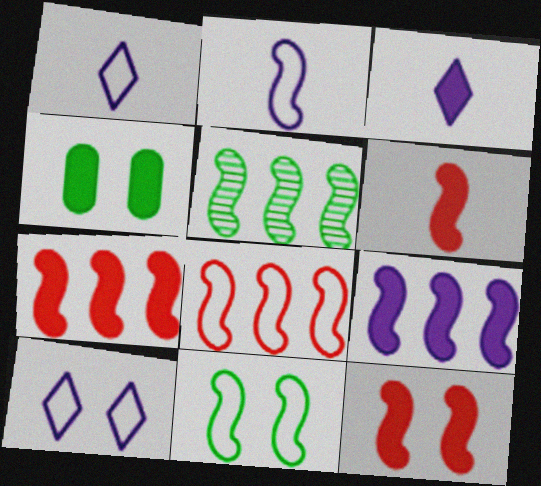[[2, 5, 12], 
[2, 8, 11], 
[3, 4, 7], 
[5, 8, 9], 
[6, 7, 12]]